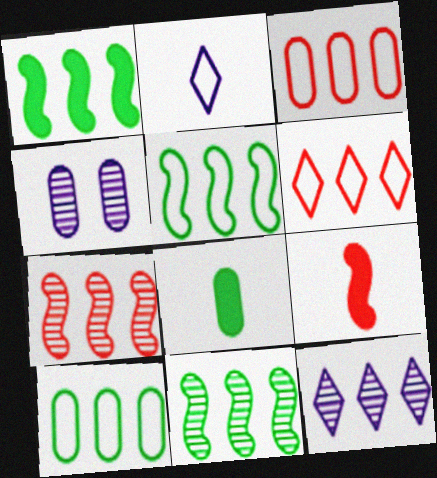[[1, 3, 12], 
[1, 5, 11], 
[3, 4, 8]]